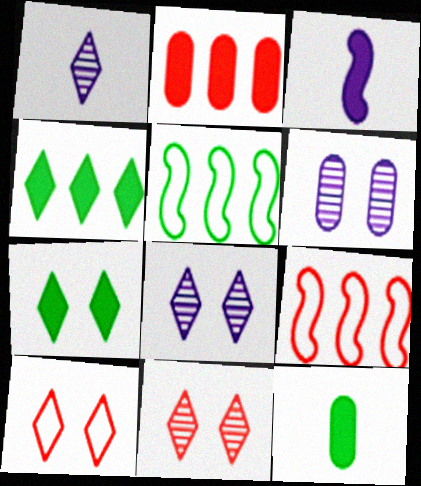[[1, 4, 10], 
[2, 3, 7], 
[7, 8, 10], 
[8, 9, 12]]